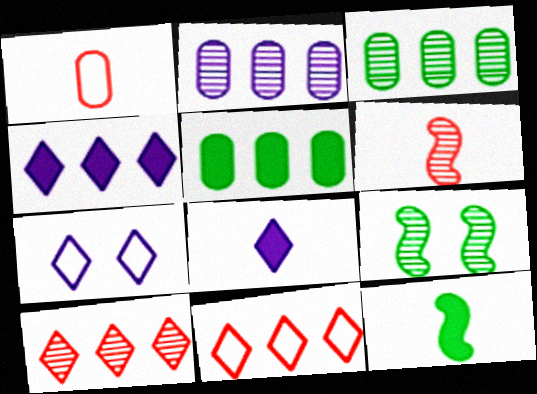[[1, 4, 9], 
[5, 6, 7]]